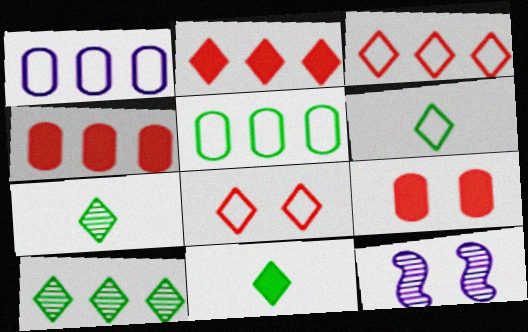[[4, 6, 12], 
[6, 7, 11]]